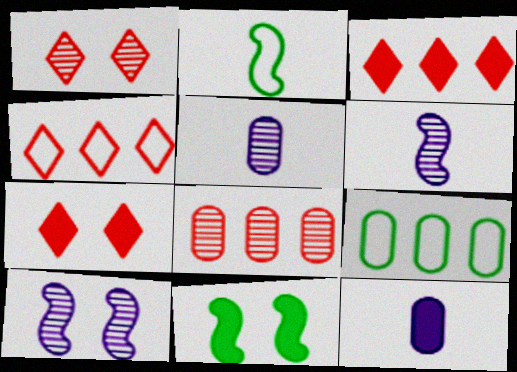[[3, 11, 12], 
[4, 5, 11], 
[6, 7, 9]]